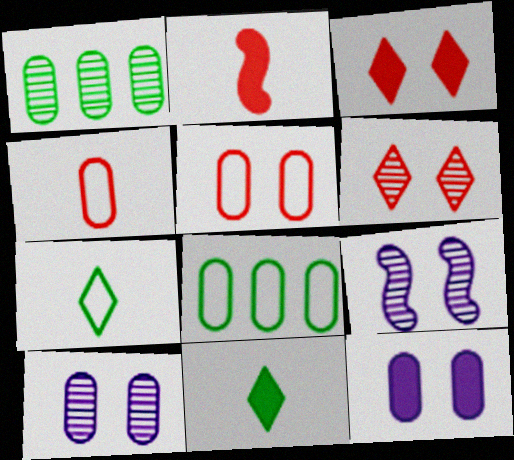[[1, 4, 12]]